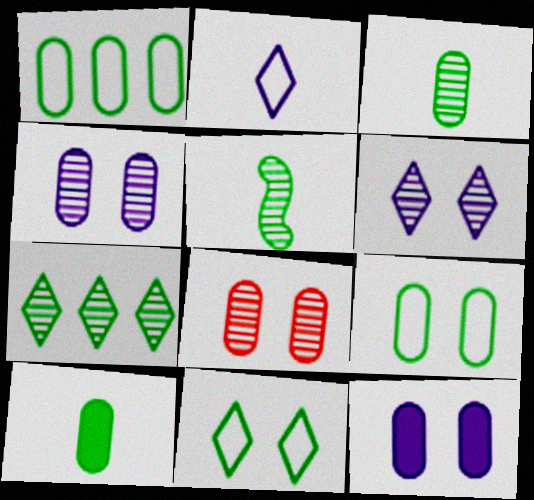[[8, 9, 12]]